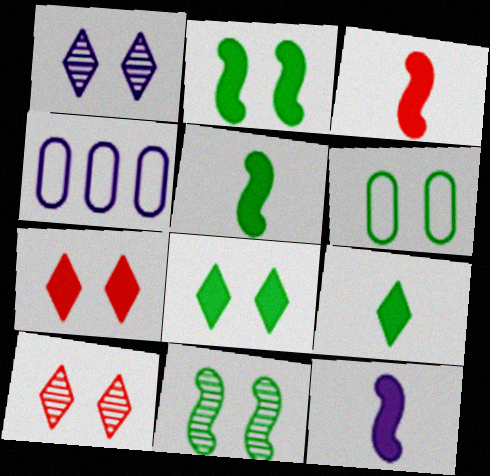[[1, 4, 12], 
[3, 5, 12], 
[4, 5, 10], 
[6, 8, 11]]